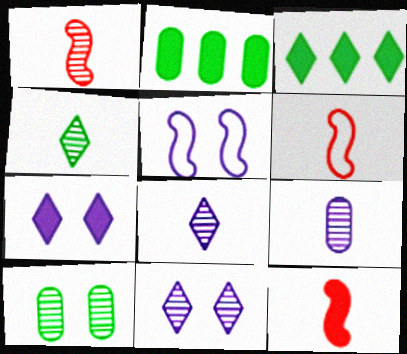[[1, 4, 9], 
[1, 6, 12], 
[2, 6, 11], 
[2, 7, 12]]